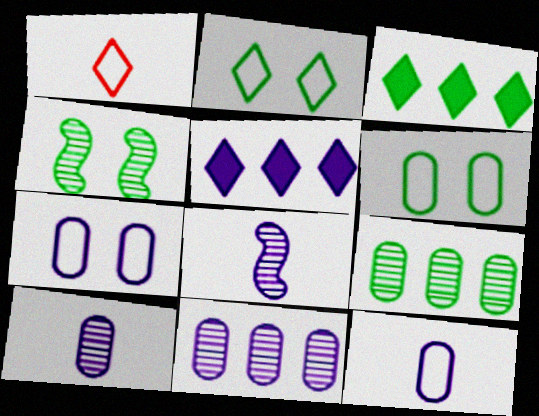[[5, 7, 8]]